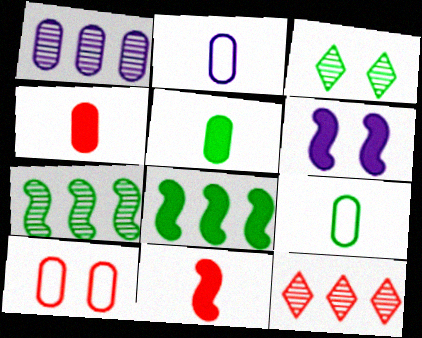[[1, 5, 10], 
[1, 7, 12], 
[3, 6, 10], 
[3, 8, 9], 
[6, 8, 11], 
[6, 9, 12], 
[10, 11, 12]]